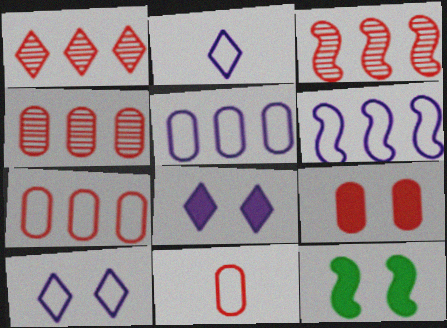[[1, 3, 4], 
[2, 4, 12], 
[4, 9, 11], 
[8, 9, 12]]